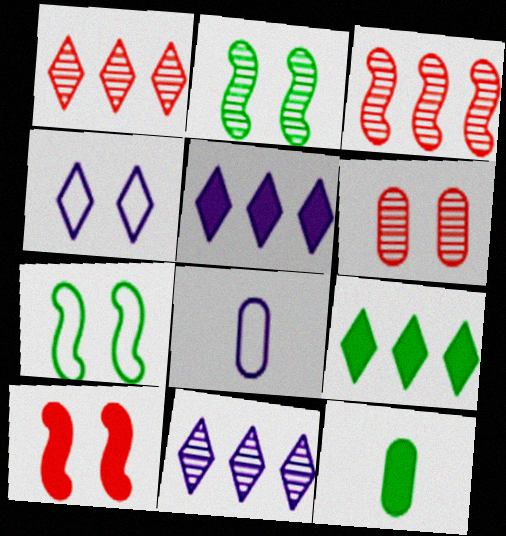[[3, 4, 12], 
[5, 10, 12]]